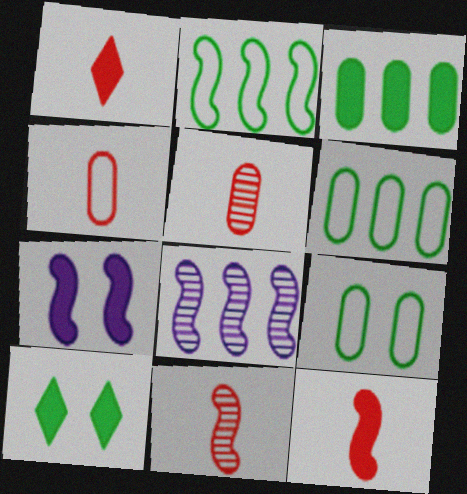[[1, 3, 7], 
[1, 4, 11], 
[1, 8, 9], 
[2, 7, 11], 
[4, 8, 10]]